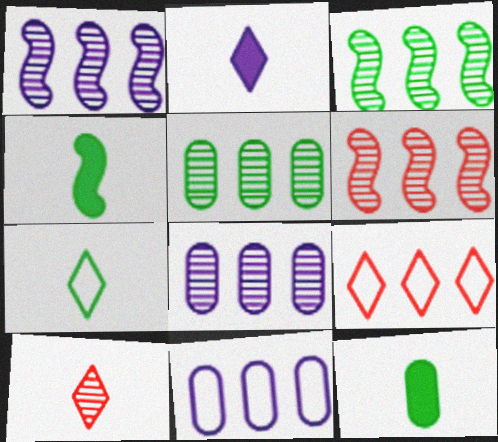[[1, 3, 6], 
[2, 7, 10]]